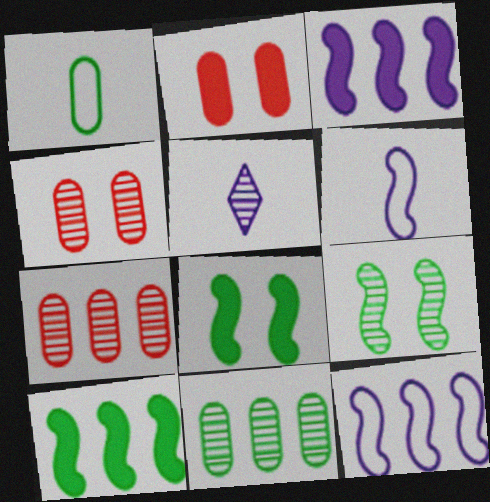[[5, 7, 9]]